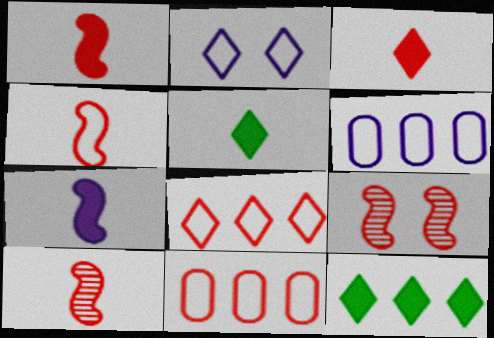[[1, 4, 10], 
[3, 9, 11], 
[5, 6, 9]]